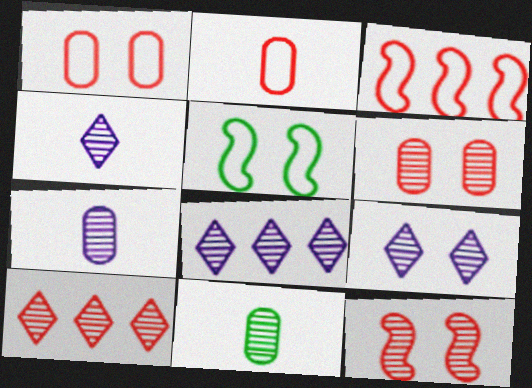[[4, 8, 9], 
[8, 11, 12]]